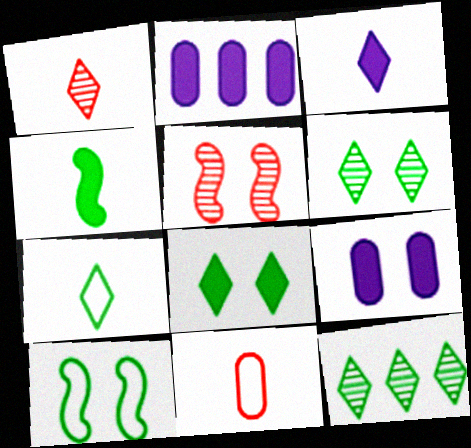[[1, 2, 10], 
[1, 3, 7], 
[2, 5, 7], 
[7, 8, 12]]